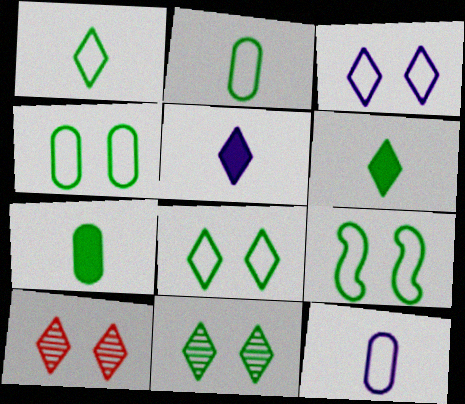[[4, 8, 9]]